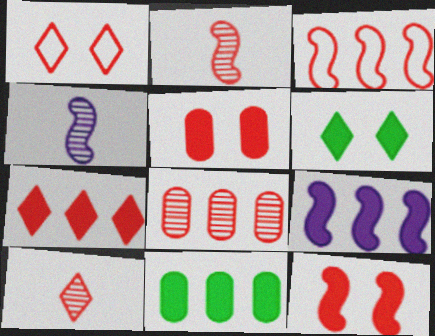[[1, 4, 11], 
[1, 7, 10], 
[2, 3, 12], 
[3, 5, 10], 
[3, 7, 8], 
[7, 9, 11]]